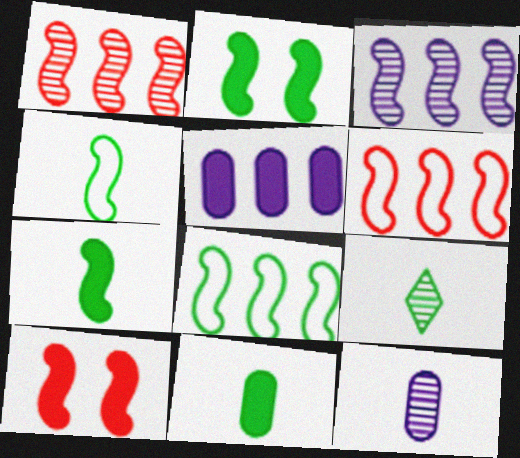[[3, 4, 10], 
[4, 9, 11]]